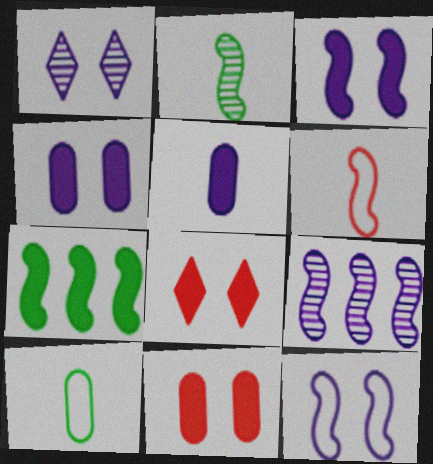[[1, 4, 12], 
[5, 7, 8], 
[8, 9, 10]]